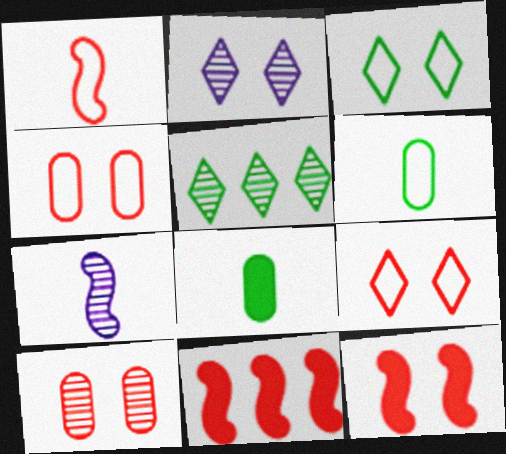[[2, 6, 11], 
[5, 7, 10], 
[9, 10, 12]]